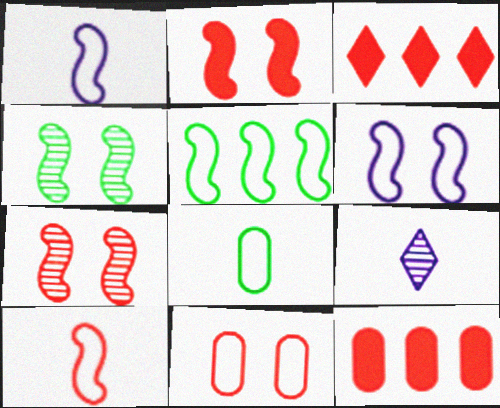[[2, 4, 6], 
[5, 6, 10]]